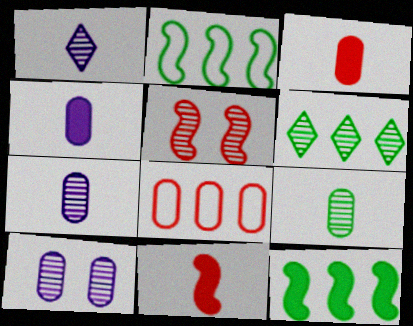[[5, 6, 7]]